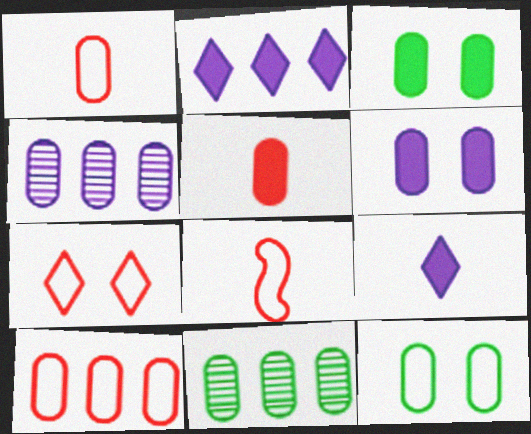[[1, 3, 4], 
[1, 6, 11], 
[4, 5, 12], 
[7, 8, 10]]